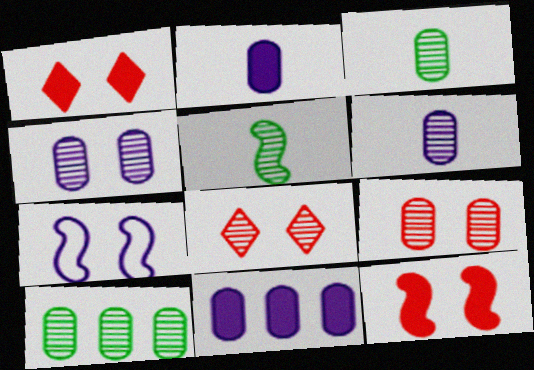[[6, 9, 10]]